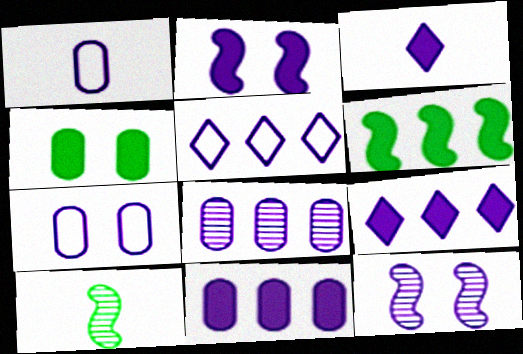[[1, 9, 12], 
[2, 3, 11]]